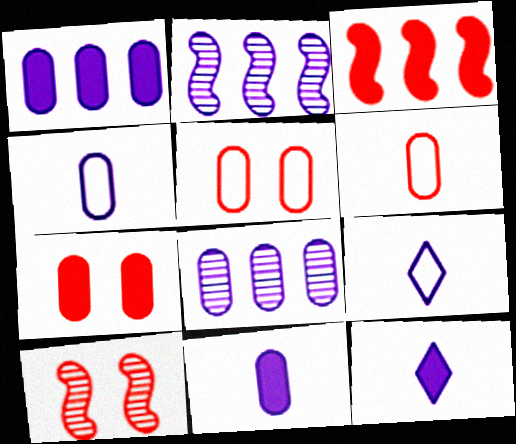[]